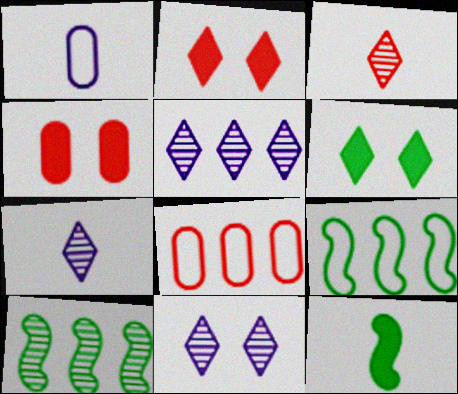[[1, 2, 10], 
[1, 3, 12], 
[4, 7, 9], 
[5, 7, 11], 
[8, 11, 12]]